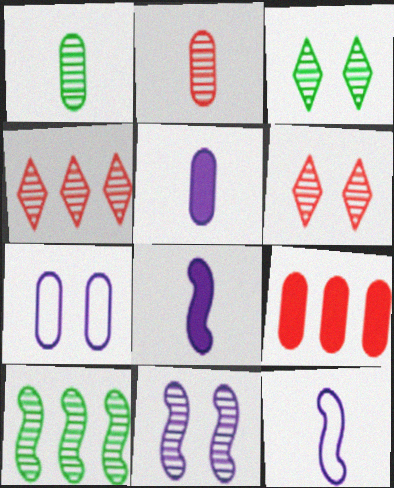[[1, 3, 10], 
[1, 4, 11], 
[1, 7, 9], 
[3, 9, 12]]